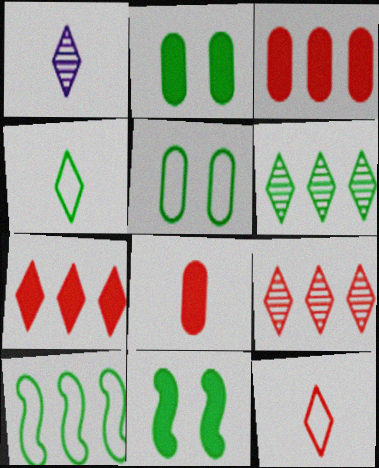[[4, 5, 10]]